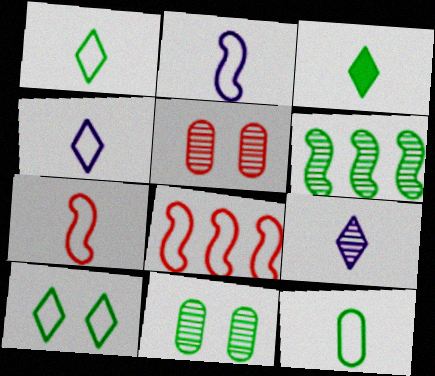[[4, 7, 12], 
[5, 6, 9]]